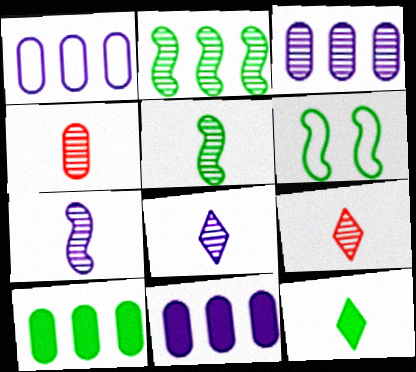[[1, 3, 11], 
[4, 5, 8], 
[6, 9, 11]]